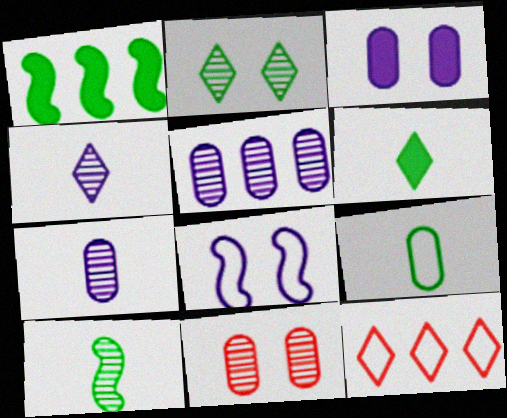[[1, 2, 9], 
[1, 5, 12], 
[3, 10, 12], 
[6, 9, 10], 
[8, 9, 12]]